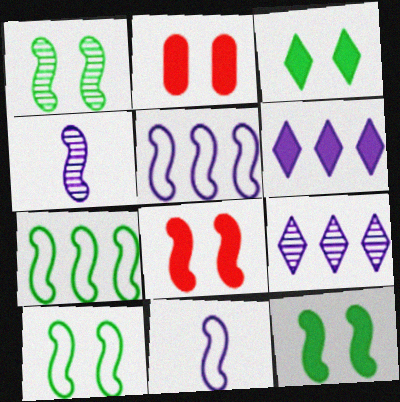[[1, 10, 12], 
[4, 7, 8]]